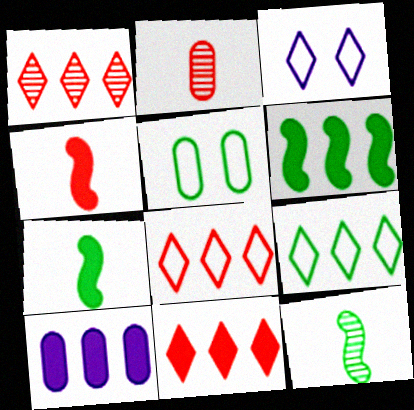[[1, 8, 11], 
[2, 3, 6], 
[2, 5, 10], 
[6, 10, 11]]